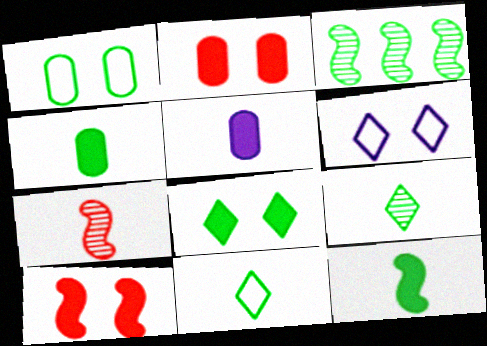[[5, 7, 11]]